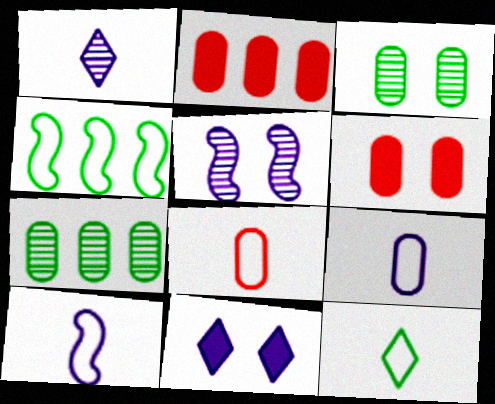[[1, 4, 6], 
[2, 3, 9], 
[2, 5, 12], 
[6, 7, 9], 
[8, 10, 12]]